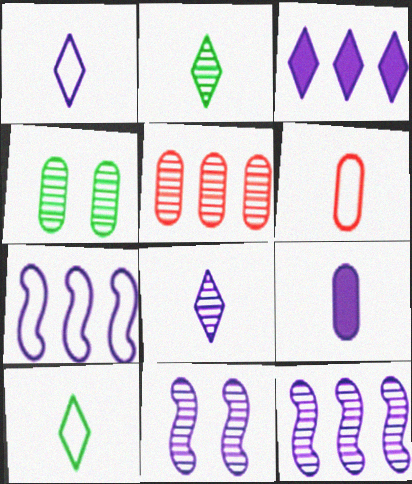[[2, 5, 11]]